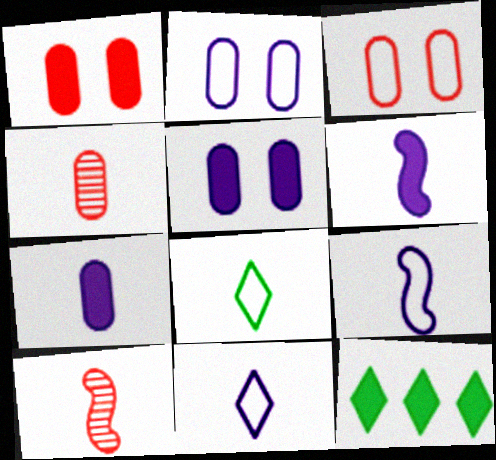[[1, 6, 12], 
[2, 10, 12], 
[4, 6, 8], 
[7, 8, 10]]